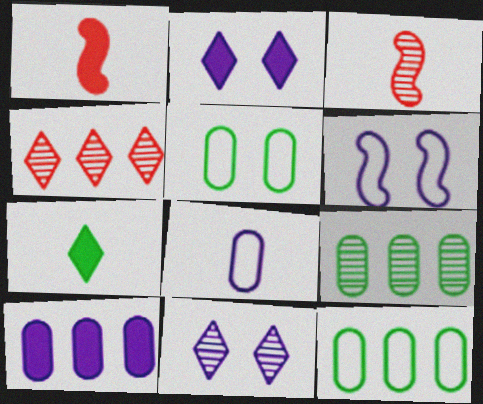[[1, 11, 12], 
[2, 3, 12], 
[3, 7, 8], 
[3, 9, 11]]